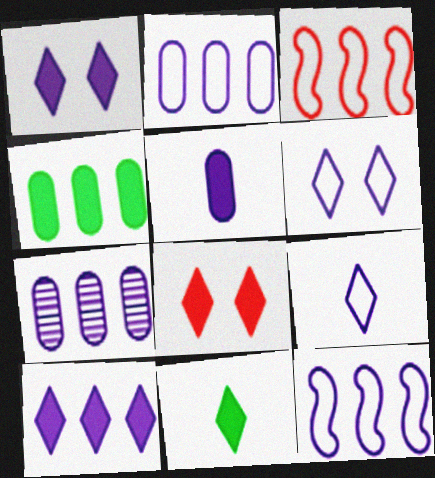[[7, 10, 12], 
[8, 10, 11]]